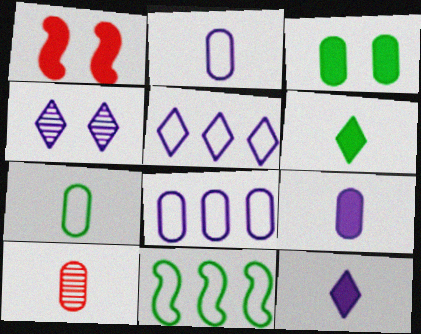[[3, 8, 10], 
[4, 5, 12], 
[7, 9, 10]]